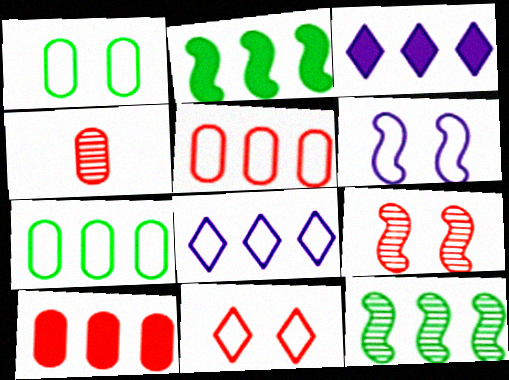[[1, 6, 11], 
[2, 3, 10], 
[3, 5, 12], 
[8, 10, 12]]